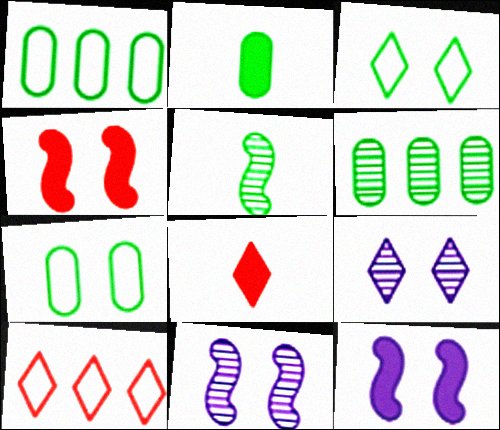[[1, 8, 11], 
[2, 6, 7], 
[2, 10, 11], 
[4, 7, 9]]